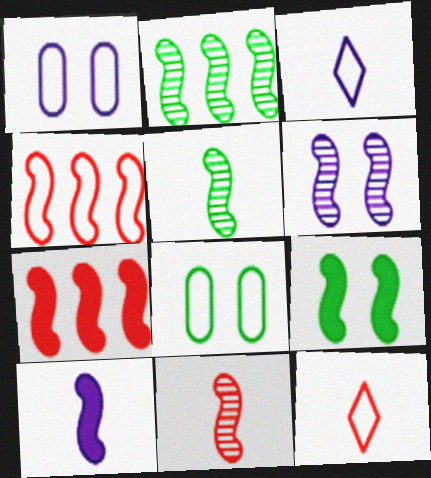[[2, 6, 11], 
[3, 4, 8], 
[7, 9, 10]]